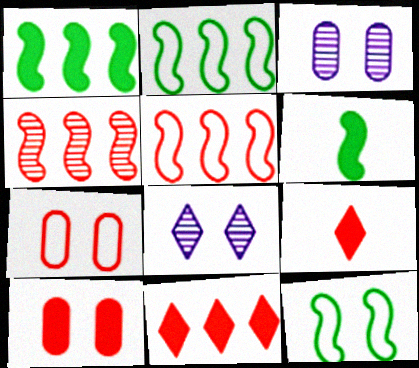[[2, 3, 9], 
[4, 7, 9], 
[8, 10, 12]]